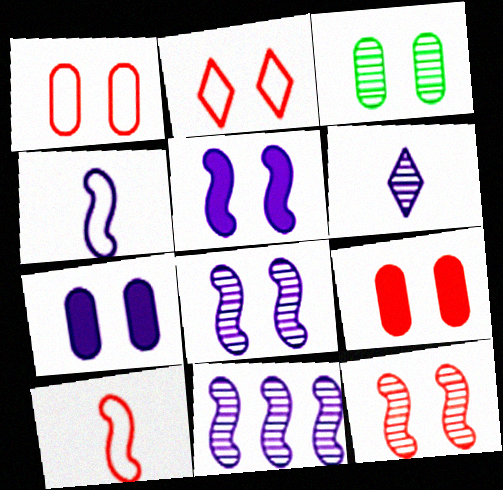[[1, 3, 7], 
[2, 3, 5], 
[2, 9, 12], 
[4, 5, 11]]